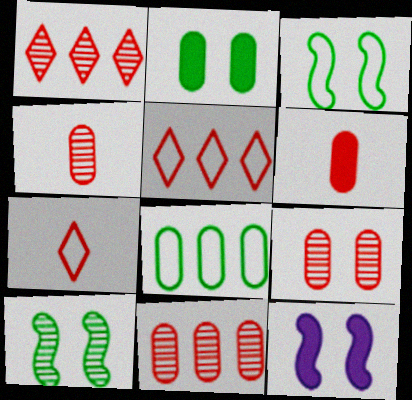[[4, 9, 11]]